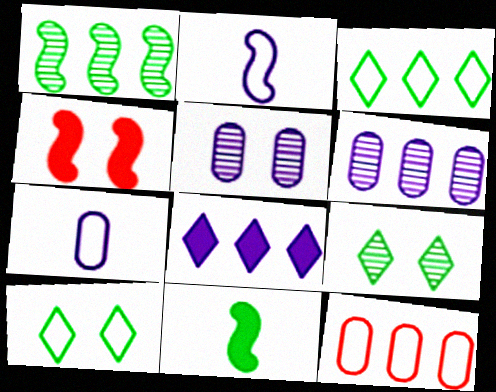[[1, 2, 4], 
[1, 8, 12], 
[2, 5, 8], 
[2, 10, 12], 
[4, 5, 10]]